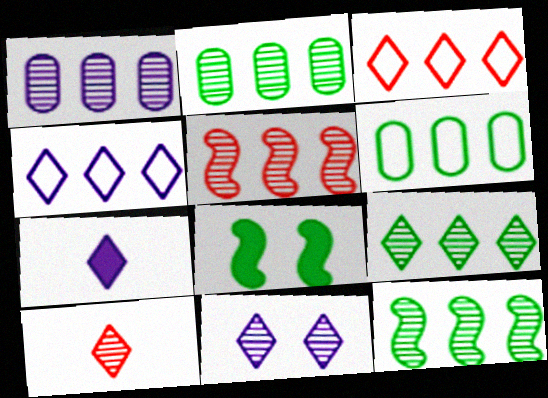[[1, 5, 9], 
[2, 9, 12], 
[4, 7, 11], 
[9, 10, 11]]